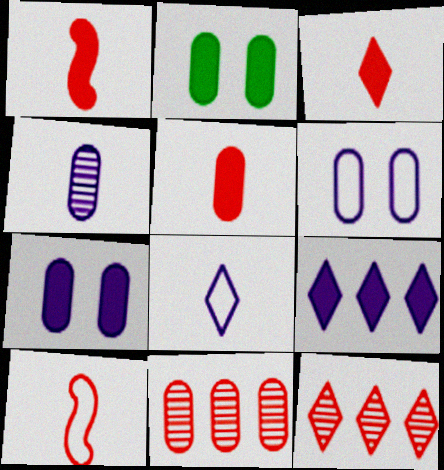[[1, 2, 9], 
[1, 3, 5]]